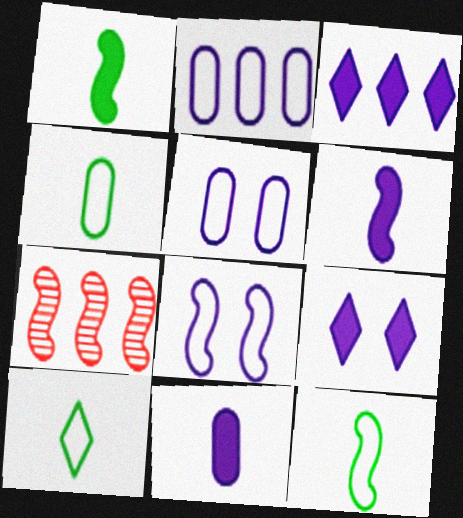[[1, 7, 8], 
[4, 7, 9], 
[4, 10, 12]]